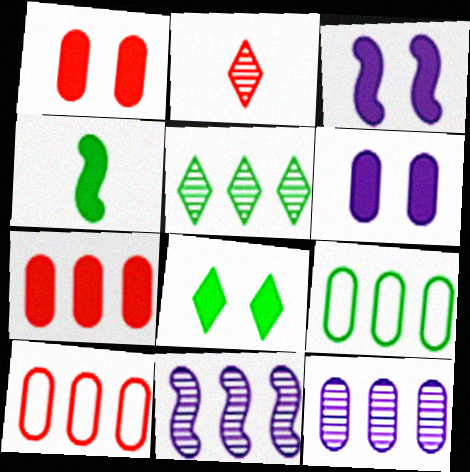[[1, 3, 8], 
[2, 3, 9], 
[7, 9, 12]]